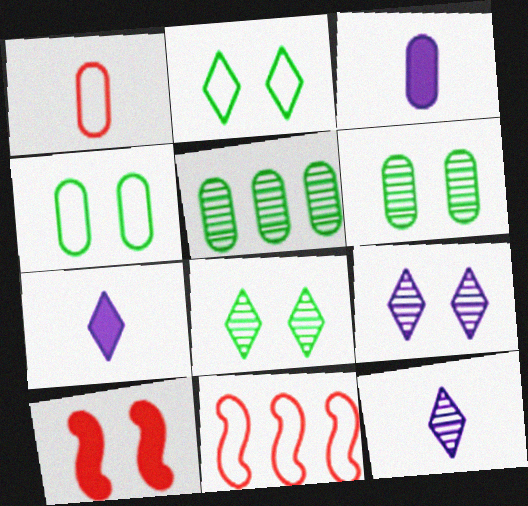[[3, 8, 11], 
[4, 9, 10], 
[6, 7, 11]]